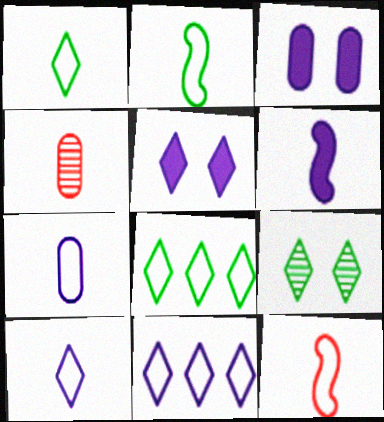[[1, 4, 6], 
[1, 7, 12]]